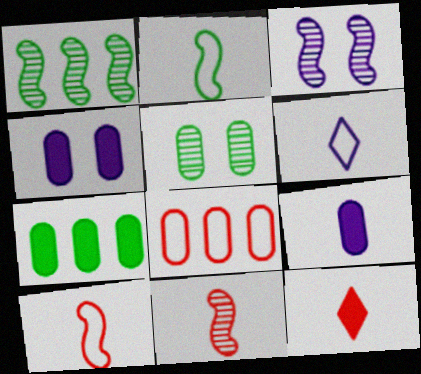[[1, 3, 11], 
[5, 8, 9]]